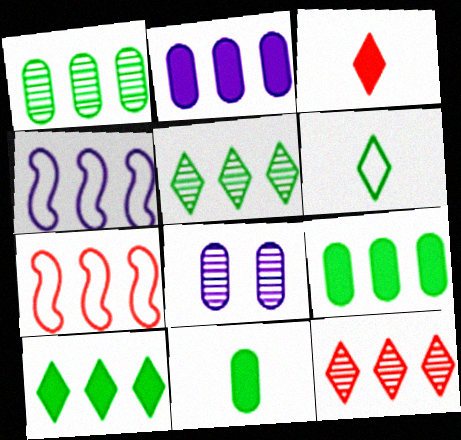[[2, 5, 7], 
[4, 9, 12]]